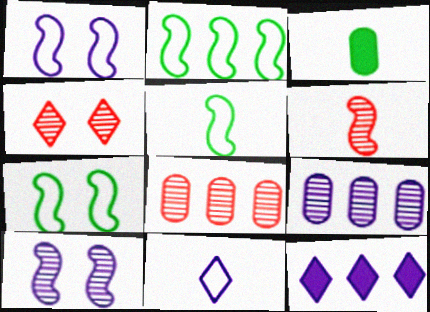[[2, 5, 7], 
[2, 8, 12], 
[3, 6, 11], 
[4, 6, 8]]